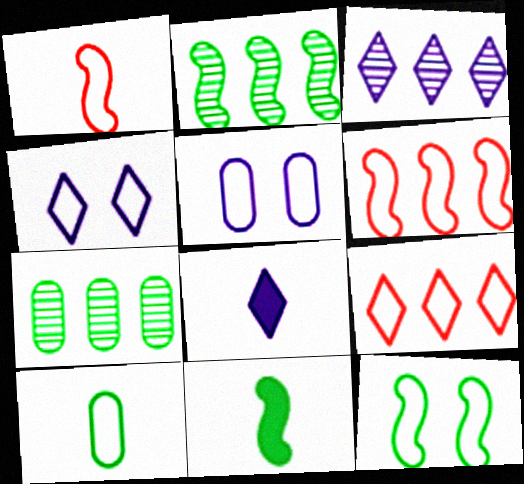[[2, 11, 12], 
[3, 4, 8], 
[4, 6, 10]]